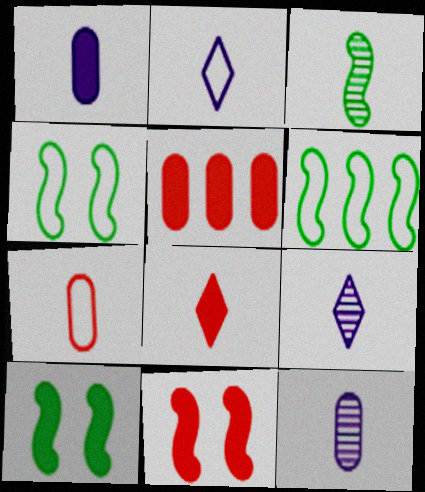[[3, 6, 10], 
[4, 5, 9], 
[5, 8, 11]]